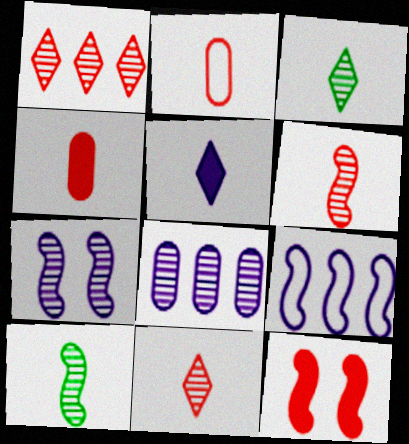[[1, 2, 12], 
[2, 5, 10], 
[9, 10, 12]]